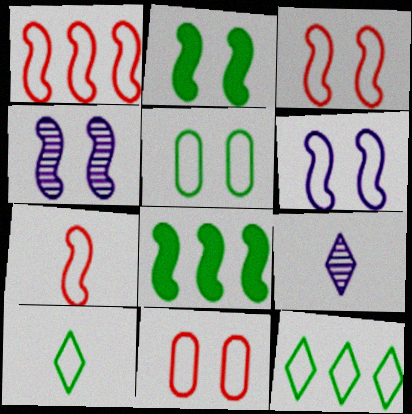[[1, 3, 7], 
[2, 3, 4], 
[4, 7, 8], 
[8, 9, 11]]